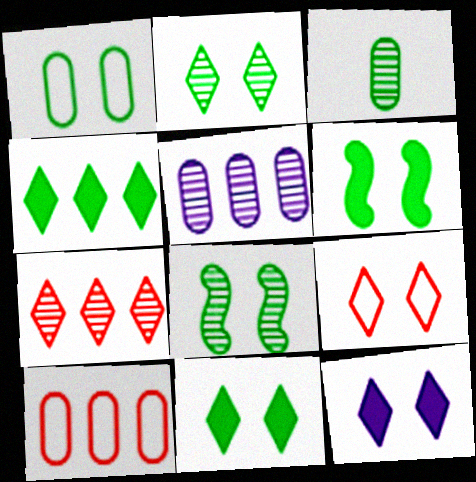[[1, 2, 6], 
[1, 8, 11], 
[2, 9, 12]]